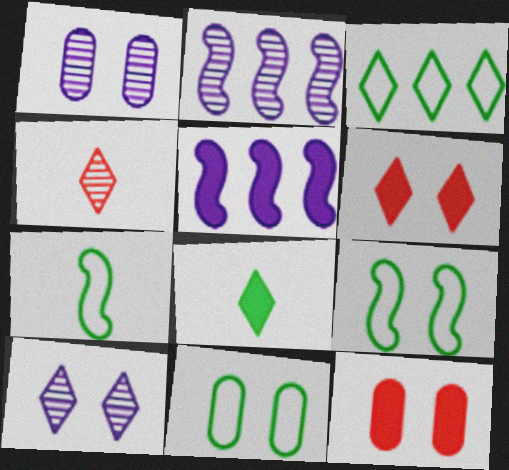[[1, 6, 9], 
[1, 11, 12], 
[3, 7, 11], 
[4, 5, 11], 
[5, 8, 12], 
[9, 10, 12]]